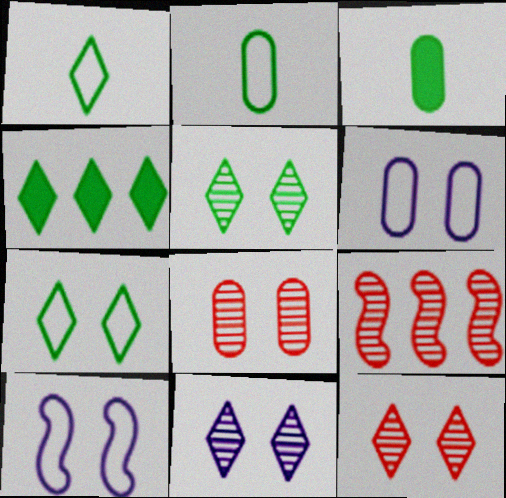[[1, 4, 5], 
[5, 11, 12]]